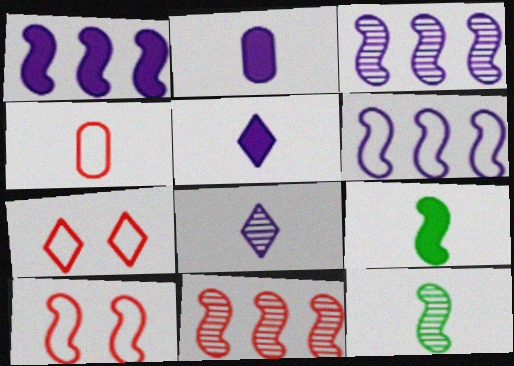[[1, 3, 6], 
[1, 10, 12], 
[3, 9, 10], 
[4, 5, 12], 
[4, 8, 9]]